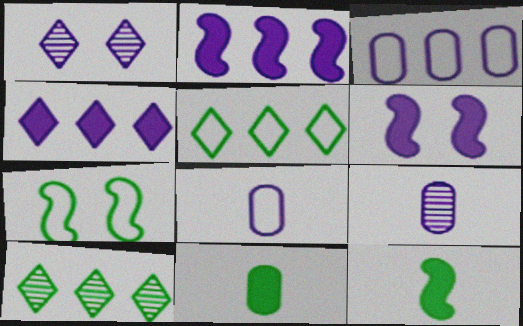[[1, 2, 8], 
[7, 10, 11]]